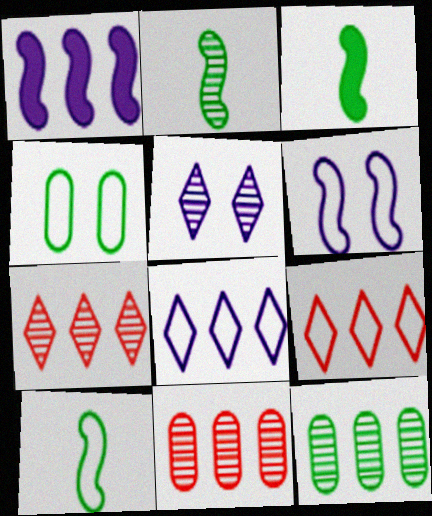[[1, 9, 12], 
[2, 3, 10], 
[2, 5, 11]]